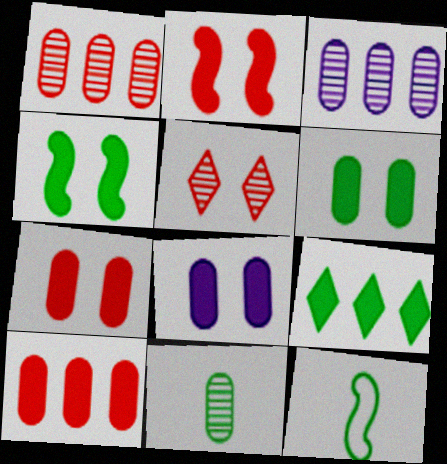[[6, 7, 8]]